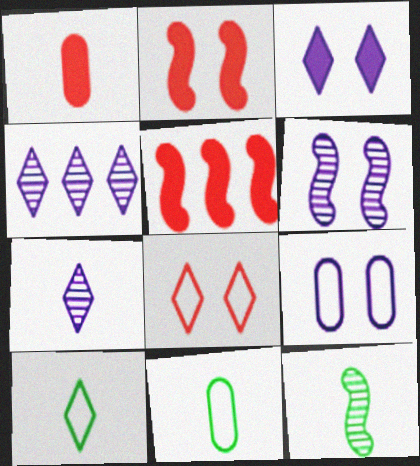[[2, 4, 11], 
[3, 6, 9]]